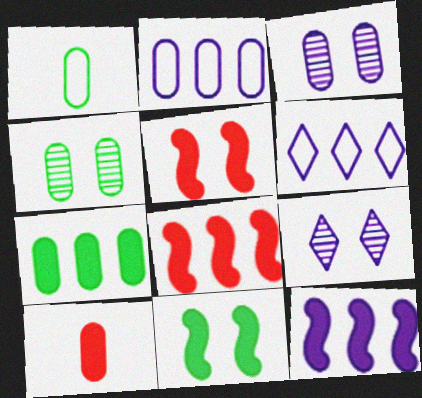[[1, 4, 7], 
[1, 8, 9], 
[2, 4, 10]]